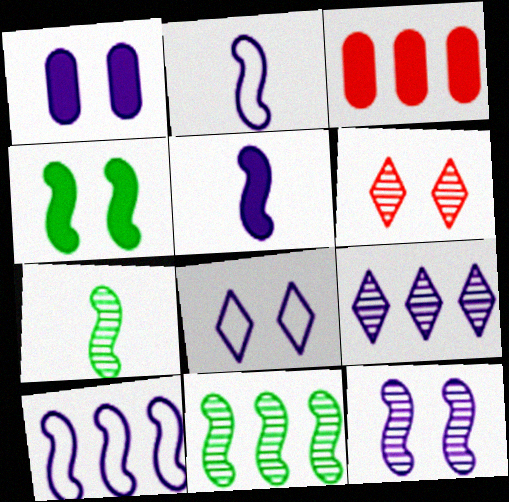[[1, 2, 9], 
[1, 8, 12], 
[3, 7, 8], 
[5, 10, 12]]